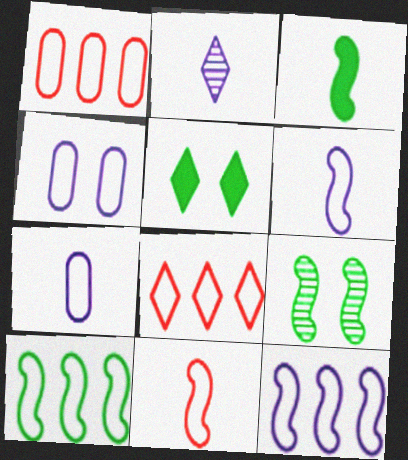[[2, 5, 8], 
[3, 9, 10]]